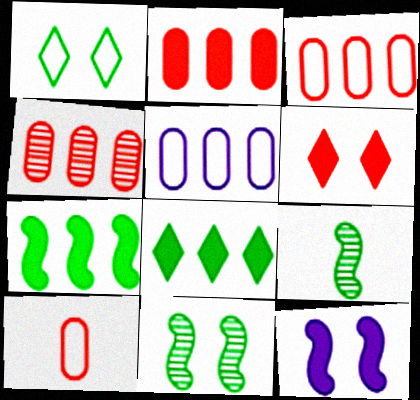[[2, 3, 4], 
[5, 6, 9]]